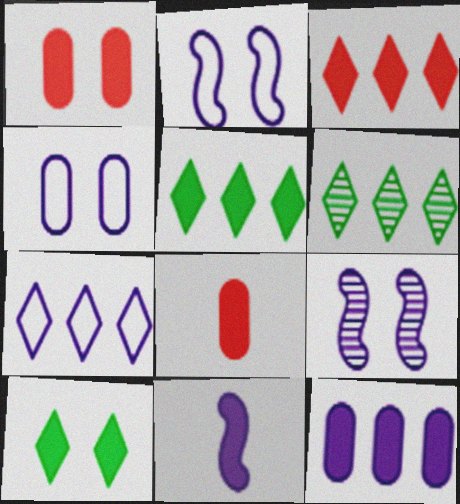[[1, 5, 11], 
[2, 6, 8], 
[3, 6, 7]]